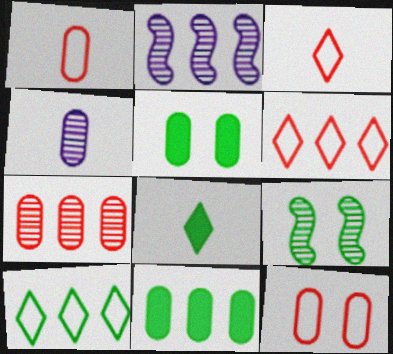[[2, 3, 5], 
[2, 6, 11], 
[2, 8, 12], 
[4, 11, 12]]